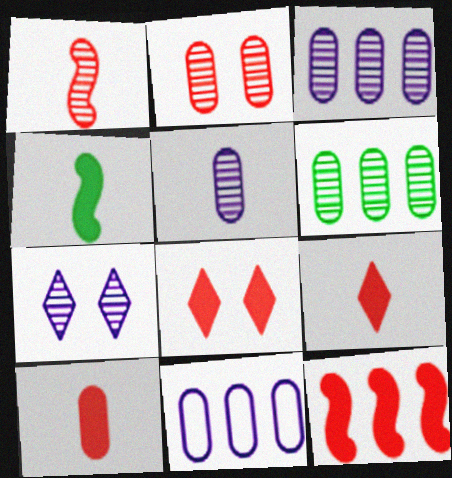[[1, 6, 7], 
[2, 5, 6], 
[8, 10, 12]]